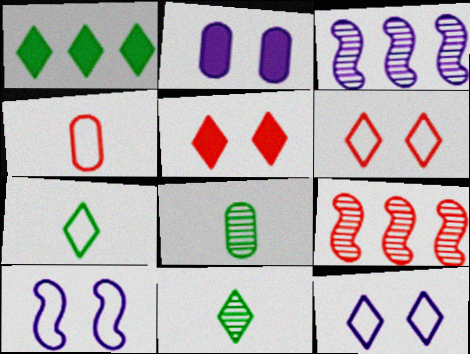[[2, 7, 9], 
[4, 5, 9]]